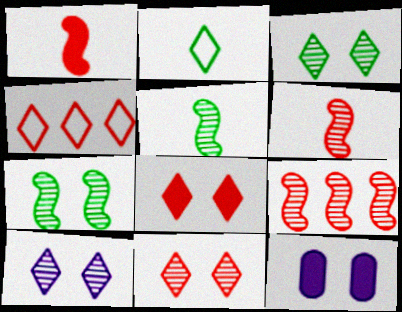[[2, 9, 12], 
[3, 10, 11], 
[4, 5, 12]]